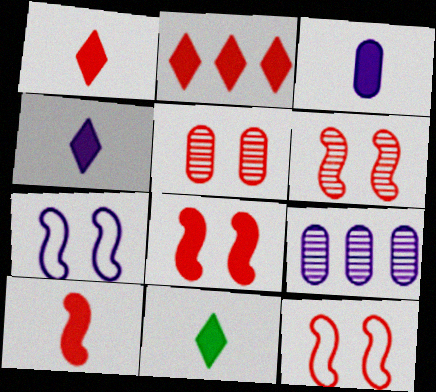[[1, 4, 11], 
[3, 10, 11], 
[4, 7, 9], 
[6, 8, 12], 
[9, 11, 12]]